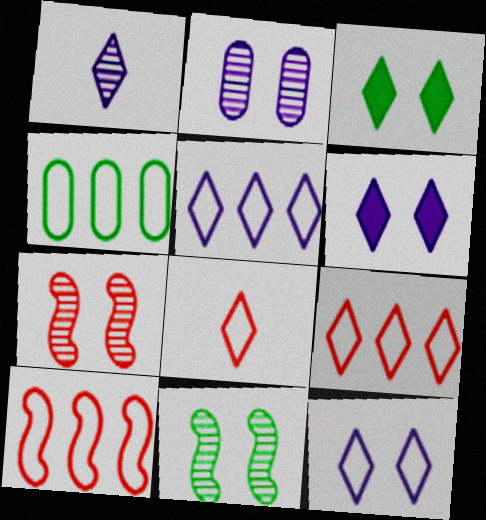[[1, 3, 9], 
[1, 5, 6], 
[4, 5, 10]]